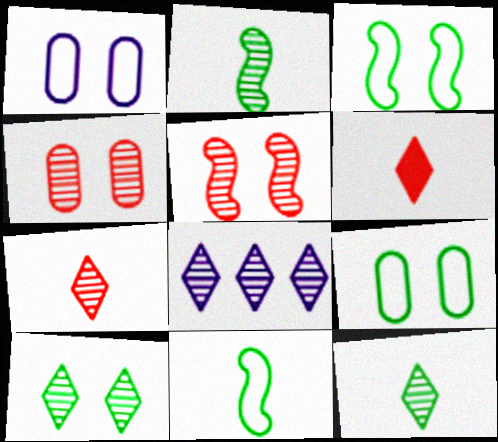[[2, 4, 8], 
[7, 8, 10]]